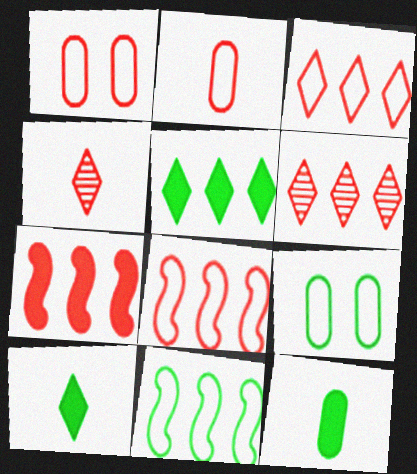[[1, 4, 7]]